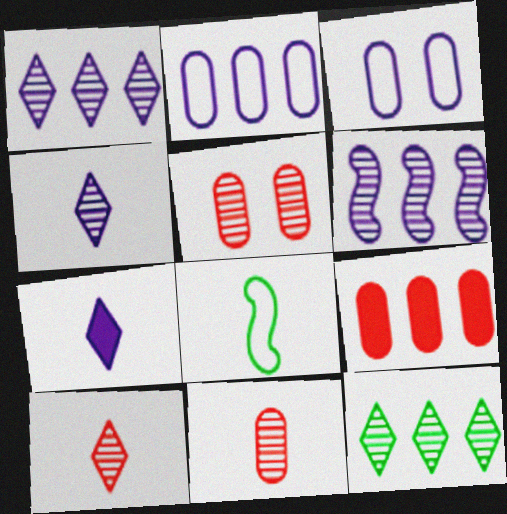[[3, 6, 7], 
[7, 8, 11]]